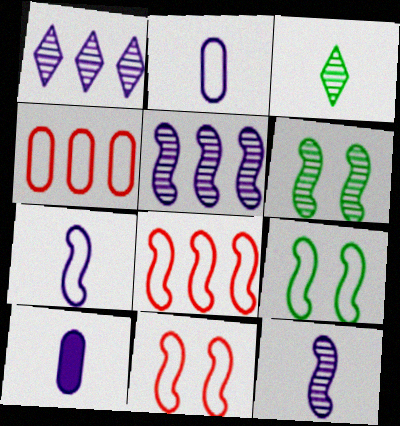[[7, 8, 9]]